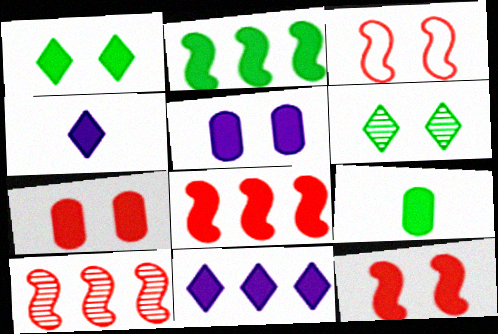[[1, 2, 9], 
[1, 5, 12], 
[2, 4, 7], 
[3, 5, 6], 
[9, 11, 12]]